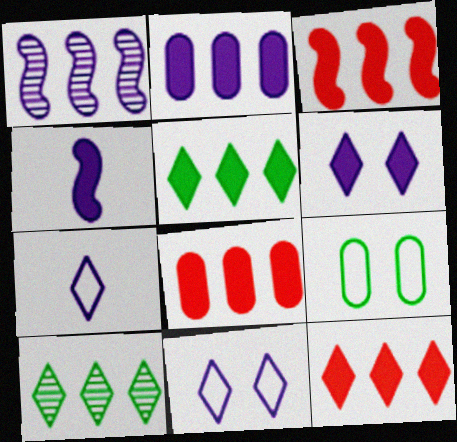[[2, 3, 5], 
[2, 4, 6], 
[3, 8, 12]]